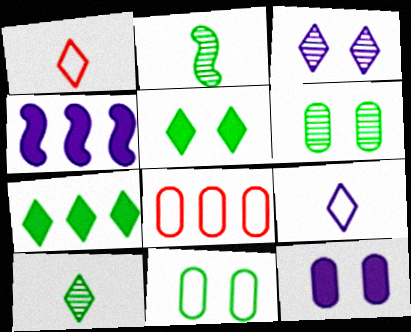[[1, 3, 7], 
[1, 4, 6], 
[2, 7, 11]]